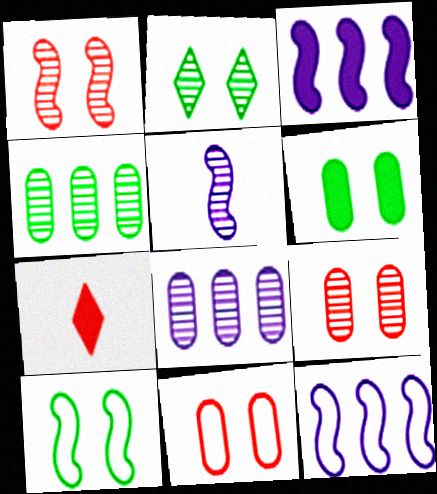[[2, 6, 10], 
[3, 6, 7], 
[7, 8, 10]]